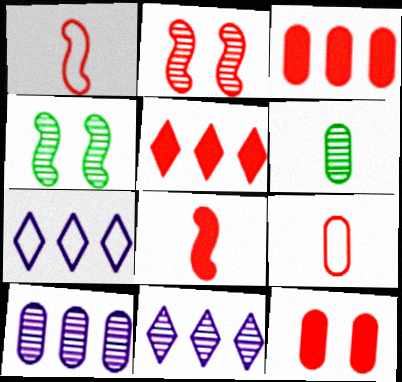[[2, 5, 9], 
[2, 6, 11], 
[5, 8, 12]]